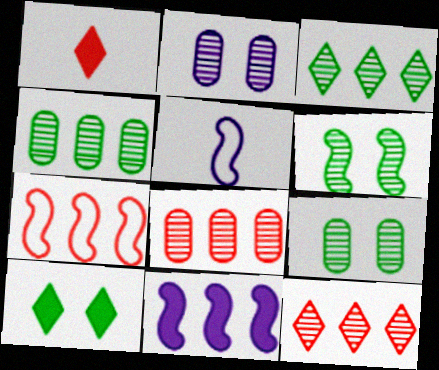[[5, 8, 10]]